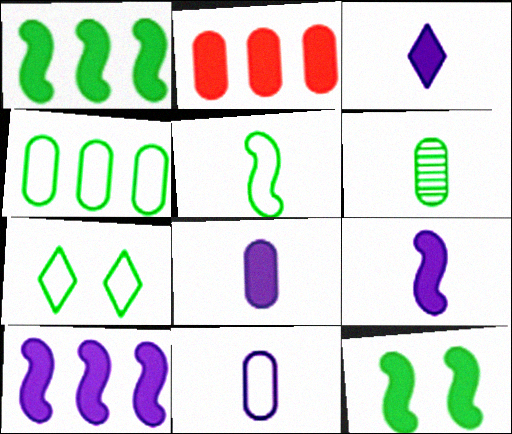[[1, 6, 7], 
[2, 3, 12], 
[3, 8, 9], 
[4, 5, 7]]